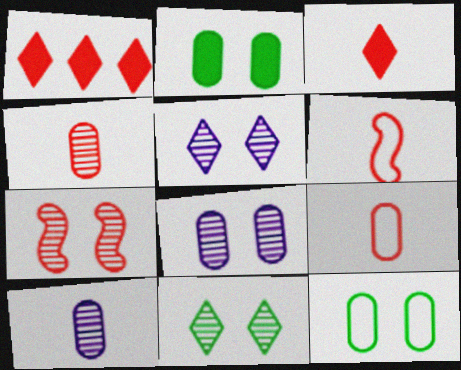[[1, 7, 9], 
[3, 4, 6], 
[7, 8, 11]]